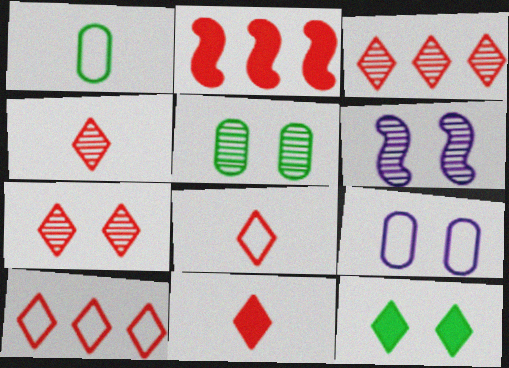[[3, 4, 7], 
[4, 8, 11], 
[5, 6, 7], 
[7, 10, 11]]